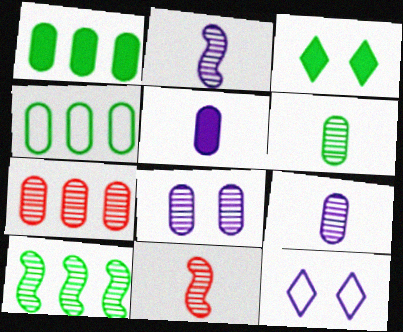[[1, 11, 12], 
[6, 7, 8]]